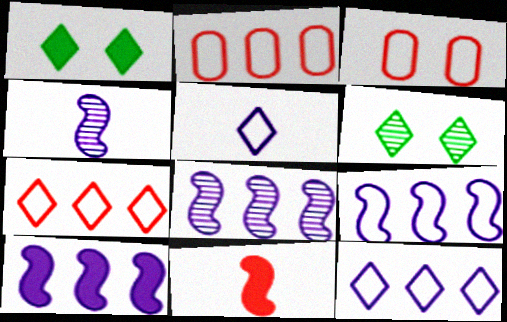[[1, 2, 4], 
[8, 9, 10]]